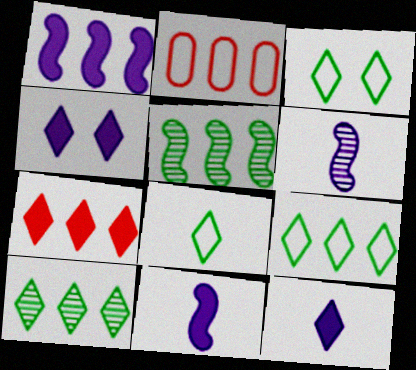[[1, 2, 10], 
[3, 8, 9]]